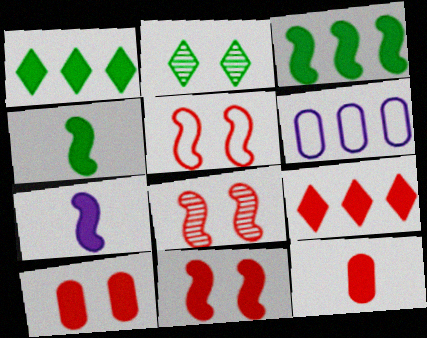[[1, 7, 10], 
[3, 7, 11], 
[5, 8, 11], 
[9, 11, 12]]